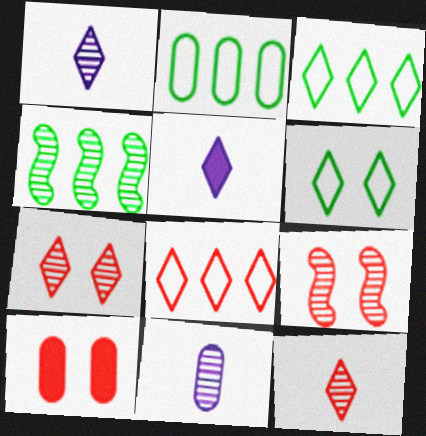[[2, 5, 9], 
[2, 10, 11], 
[3, 5, 7], 
[4, 7, 11]]